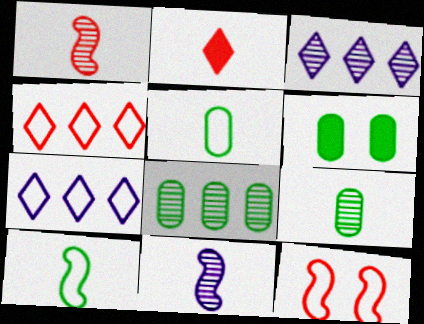[[1, 6, 7], 
[2, 5, 11], 
[4, 6, 11], 
[5, 6, 8], 
[5, 7, 12]]